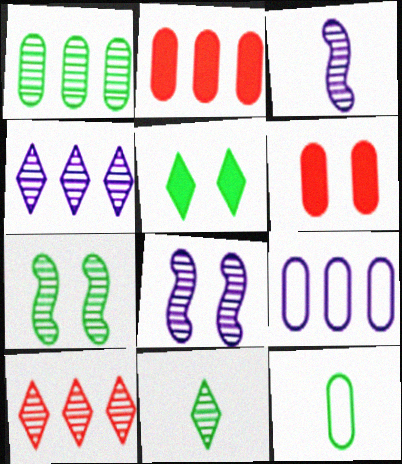[[1, 2, 9], 
[1, 7, 11]]